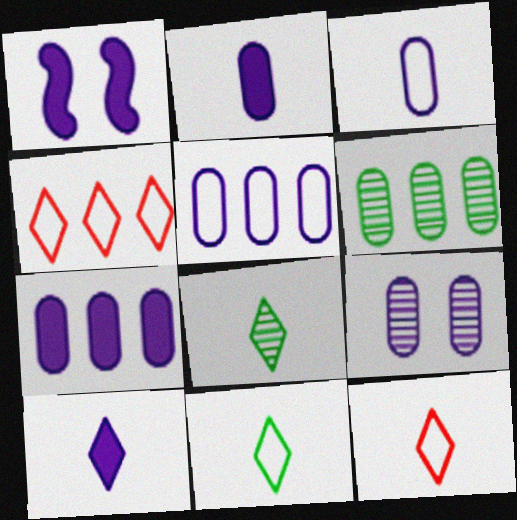[[1, 6, 12], 
[1, 7, 10], 
[2, 5, 9], 
[3, 7, 9], 
[8, 10, 12]]